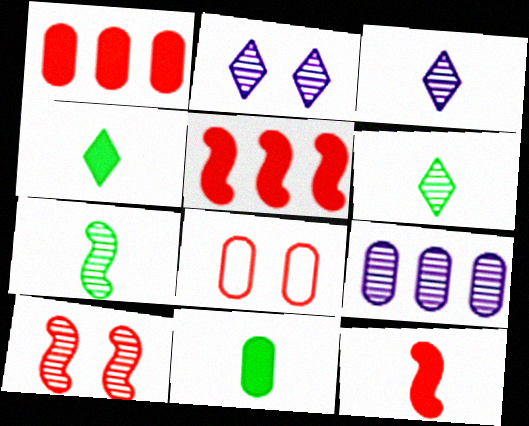[[6, 9, 10], 
[8, 9, 11]]